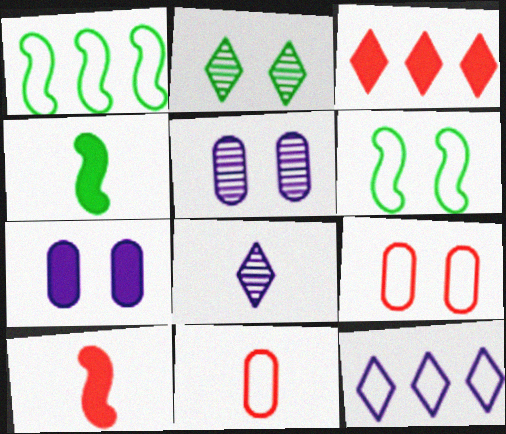[[3, 4, 7], 
[4, 8, 11], 
[6, 11, 12]]